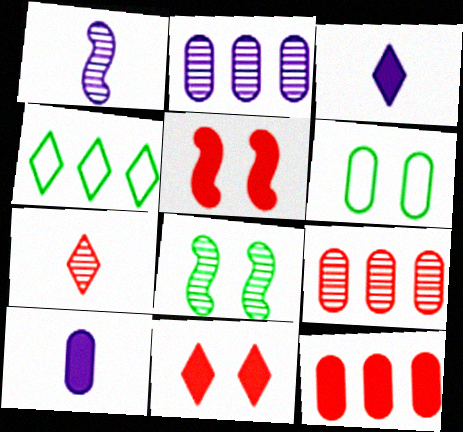[[2, 7, 8], 
[6, 9, 10]]